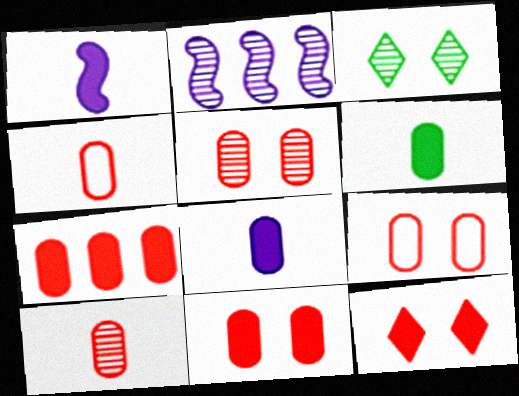[[2, 3, 10], 
[4, 5, 7], 
[5, 9, 11], 
[7, 9, 10]]